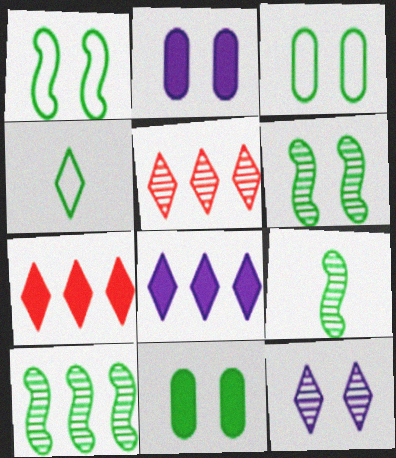[[4, 7, 12], 
[4, 10, 11], 
[6, 9, 10]]